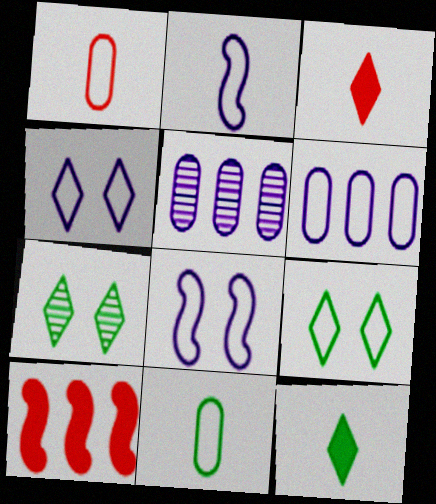[[2, 4, 6]]